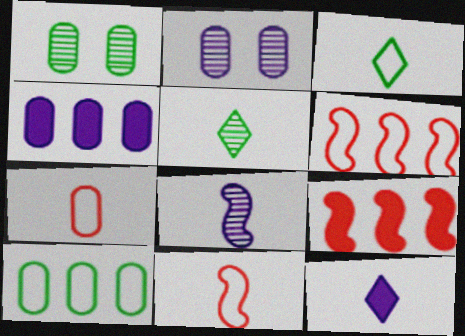[[1, 4, 7], 
[1, 6, 12], 
[2, 3, 9]]